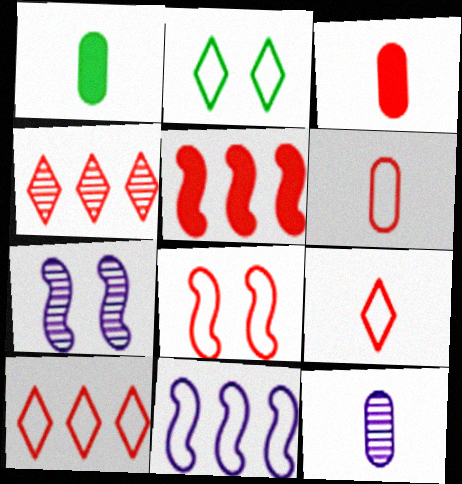[[1, 6, 12], 
[1, 7, 10], 
[2, 5, 12], 
[2, 6, 11], 
[3, 4, 8], 
[6, 8, 10]]